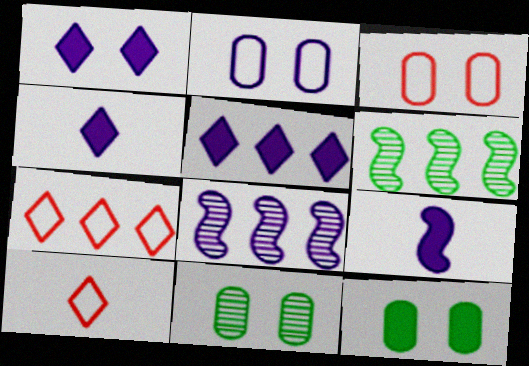[[1, 4, 5], 
[2, 4, 8], 
[3, 4, 6], 
[7, 9, 11], 
[8, 10, 12]]